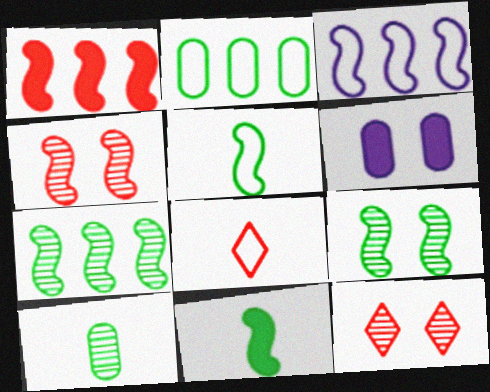[[1, 3, 7], 
[3, 4, 11], 
[6, 7, 8]]